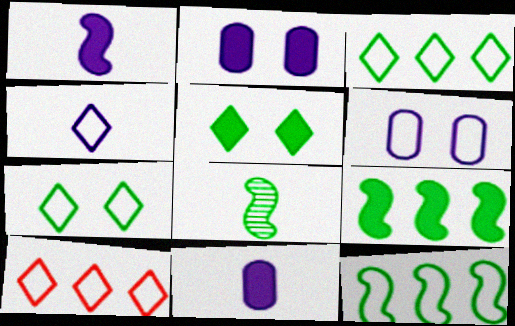[[2, 8, 10], 
[4, 7, 10]]